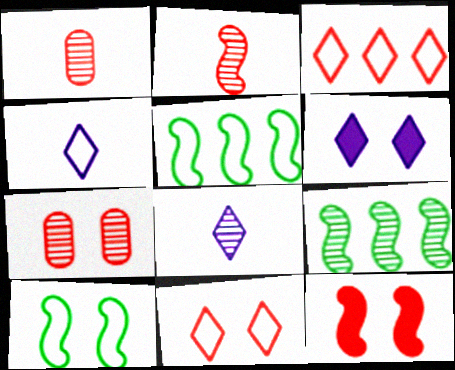[[1, 3, 12], 
[1, 5, 6], 
[6, 7, 10], 
[7, 8, 9], 
[7, 11, 12]]